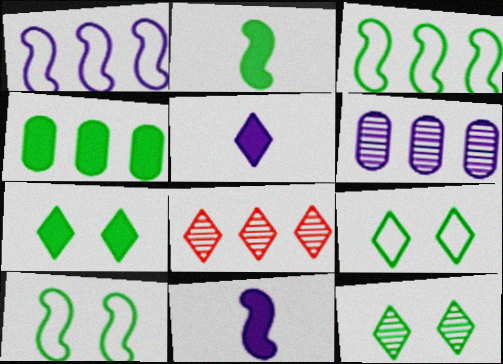[[1, 4, 8], 
[2, 4, 7], 
[5, 8, 9], 
[7, 9, 12]]